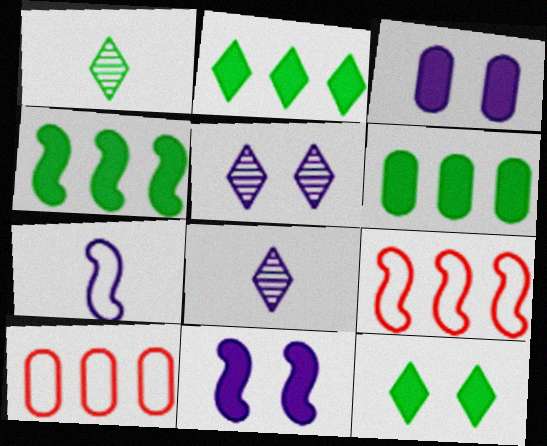[[1, 3, 9], 
[1, 10, 11], 
[2, 4, 6]]